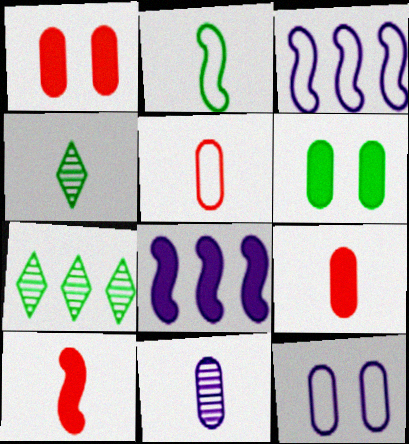[[1, 3, 4], 
[2, 6, 7], 
[7, 10, 12]]